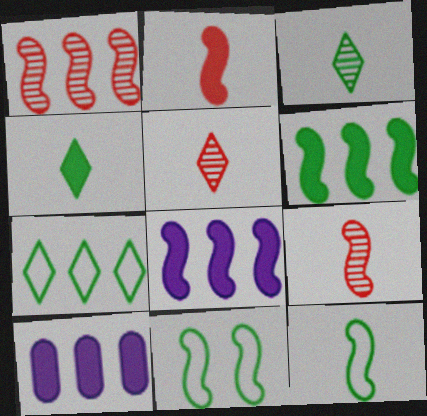[[1, 7, 10], 
[5, 10, 11], 
[8, 9, 11]]